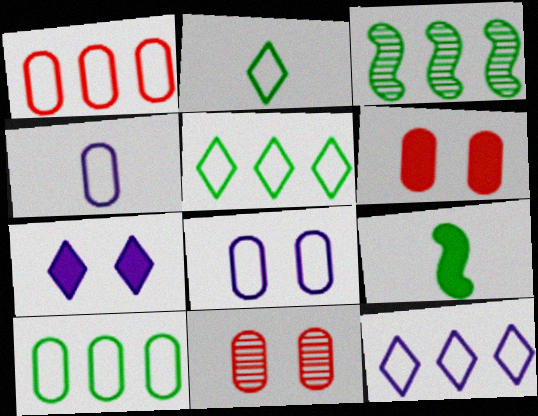[[9, 11, 12]]